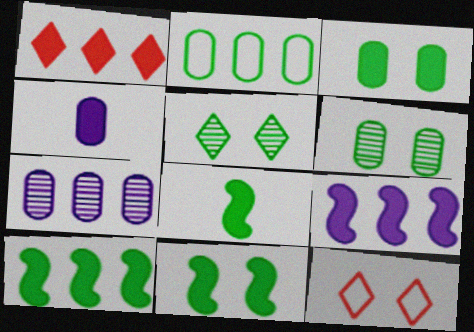[[1, 4, 11], 
[2, 5, 8], 
[7, 8, 12], 
[8, 10, 11]]